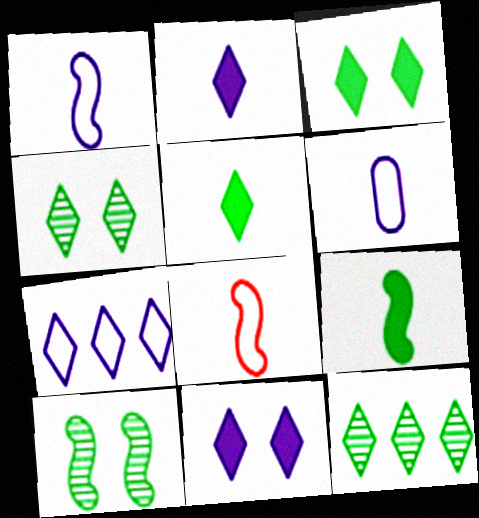[]